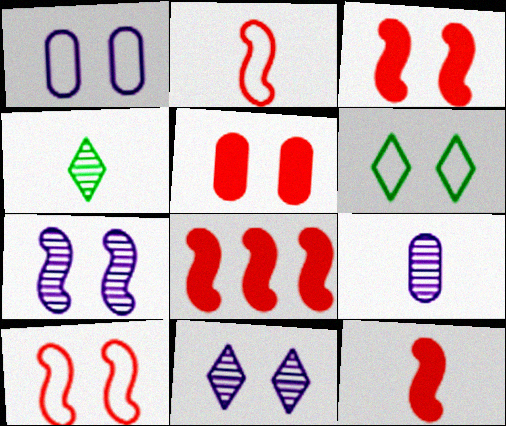[[1, 4, 8], 
[1, 6, 10], 
[3, 8, 12], 
[5, 6, 7], 
[6, 8, 9]]